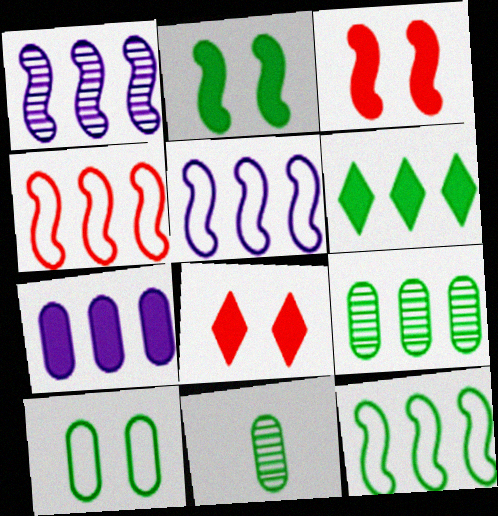[[4, 5, 12], 
[5, 8, 11], 
[6, 9, 12]]